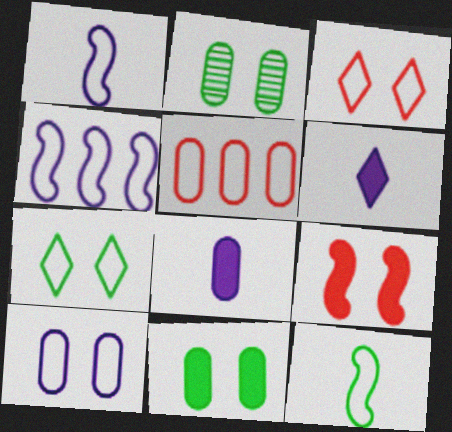[[1, 5, 7], 
[2, 5, 8]]